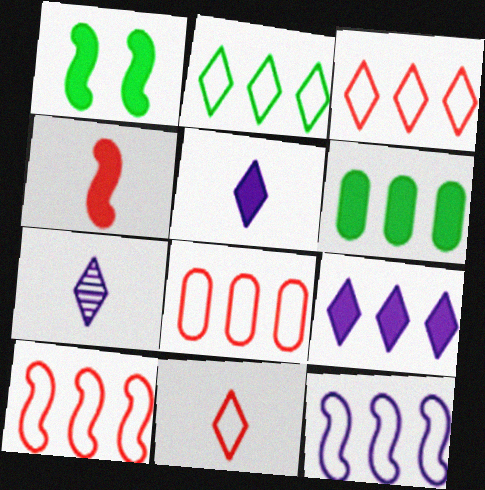[[1, 7, 8], 
[2, 8, 12], 
[3, 8, 10]]